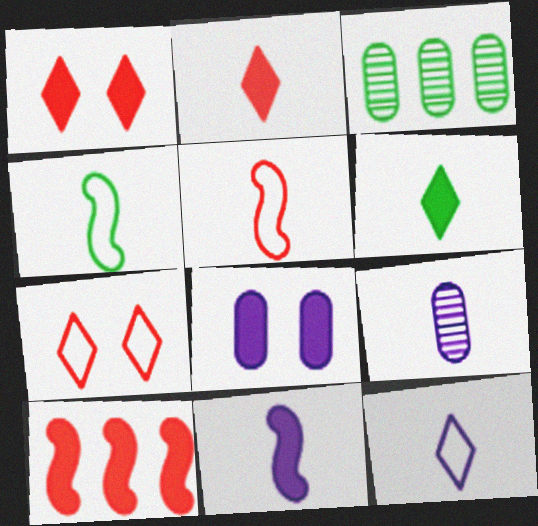[[2, 4, 9], 
[3, 7, 11], 
[5, 6, 9], 
[6, 8, 10], 
[9, 11, 12]]